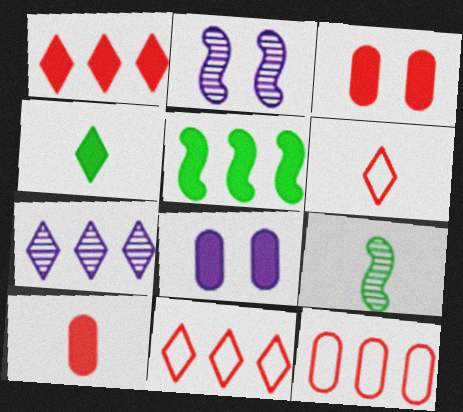[[2, 4, 12], 
[5, 7, 12], 
[8, 9, 11]]